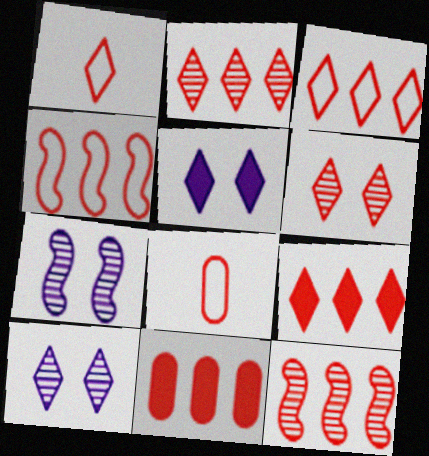[[1, 6, 9], 
[2, 3, 9], 
[2, 4, 11], 
[3, 11, 12]]